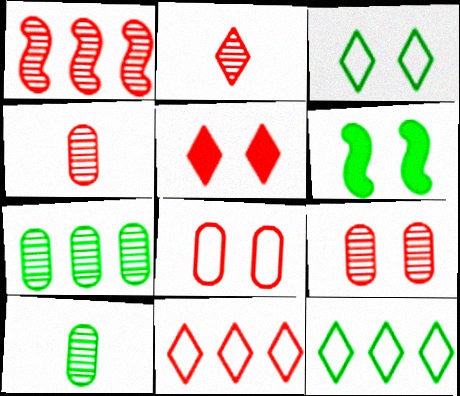[[1, 2, 9], 
[2, 5, 11], 
[6, 10, 12]]